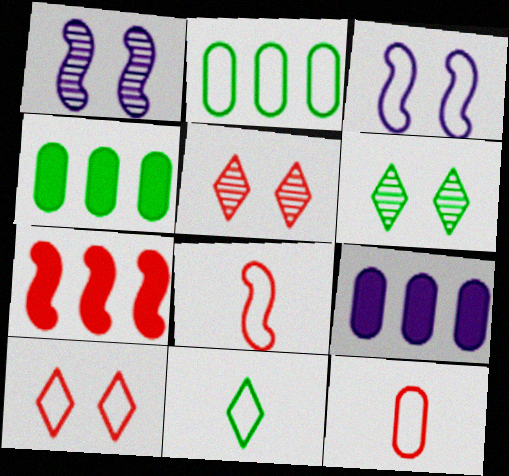[[5, 7, 12], 
[6, 8, 9]]